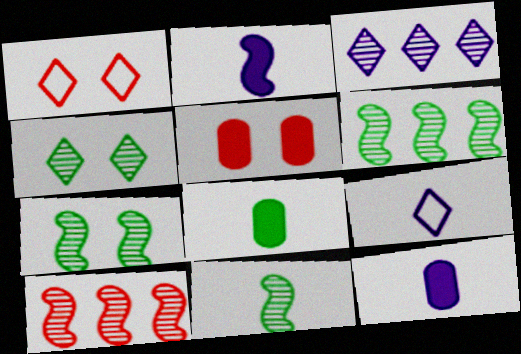[[1, 6, 12], 
[5, 6, 9], 
[6, 7, 11]]